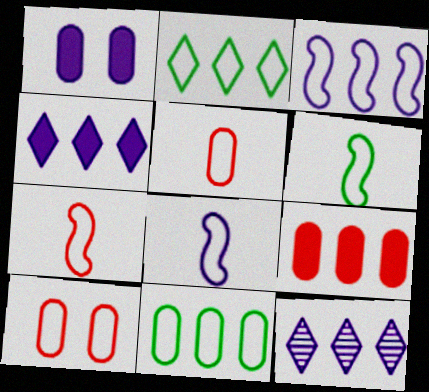[[1, 8, 12], 
[2, 8, 10], 
[6, 7, 8]]